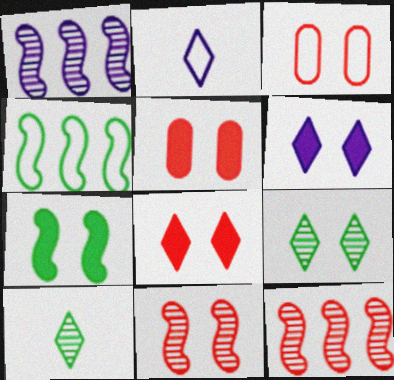[[2, 3, 4], 
[3, 8, 11], 
[5, 6, 7]]